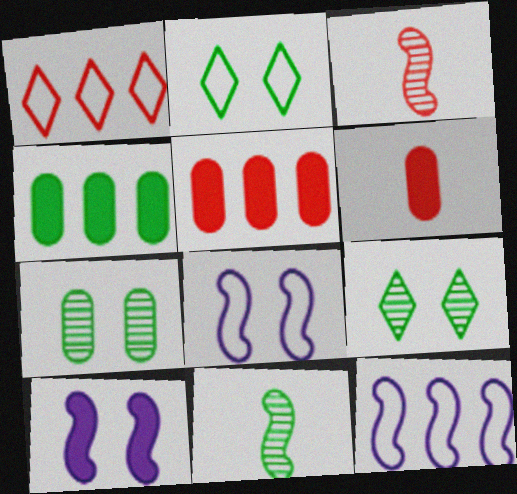[[2, 4, 11], 
[6, 9, 12]]